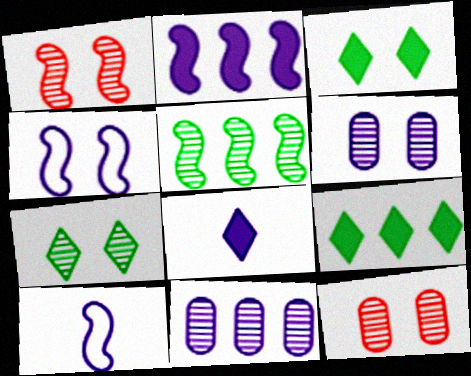[[1, 6, 7], 
[3, 4, 12], 
[4, 8, 11], 
[9, 10, 12]]